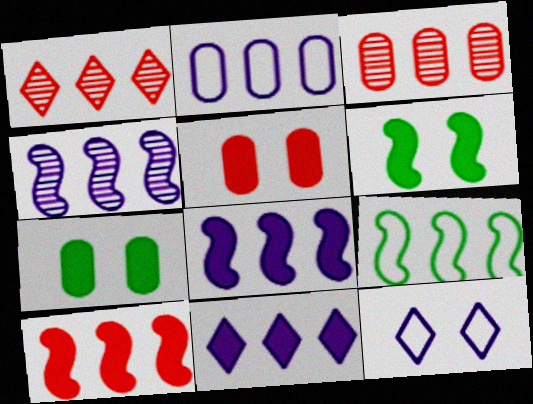[[2, 4, 11], 
[3, 9, 11], 
[4, 9, 10]]